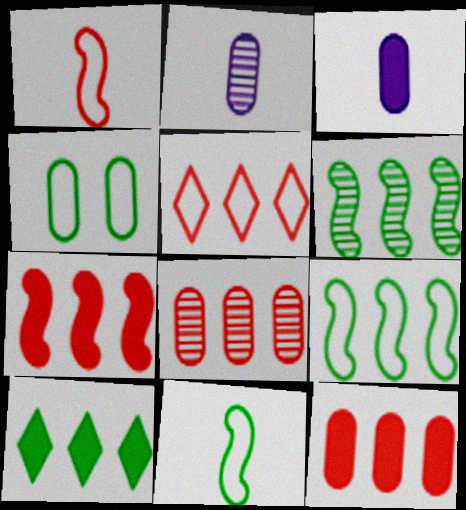[[2, 4, 12], 
[3, 4, 8], 
[5, 7, 8]]